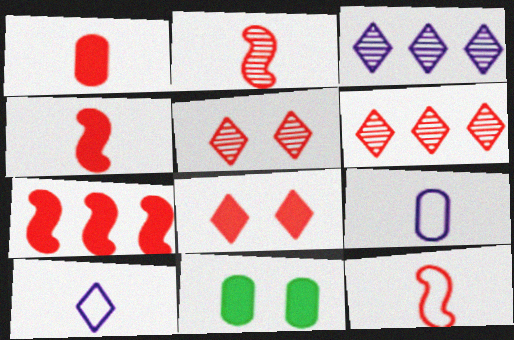[[1, 7, 8], 
[2, 4, 12], 
[3, 11, 12]]